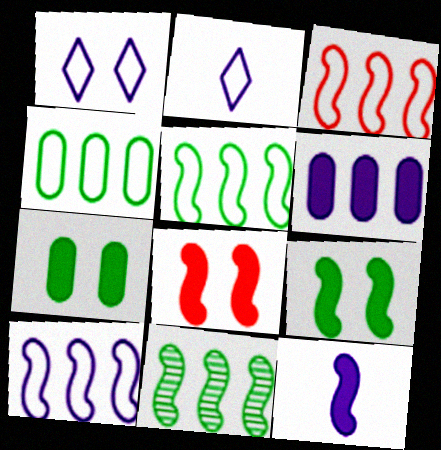[[3, 5, 10]]